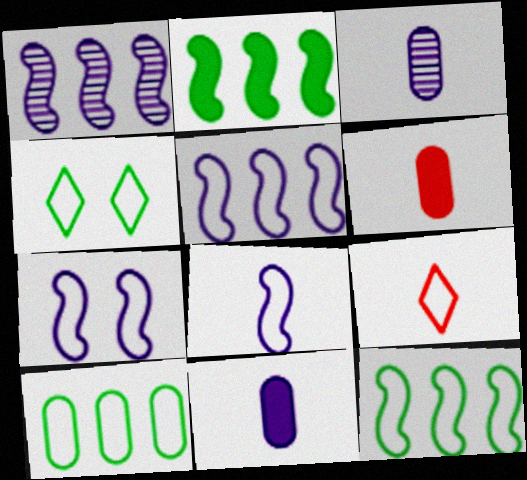[[1, 4, 6], 
[5, 7, 8], 
[7, 9, 10]]